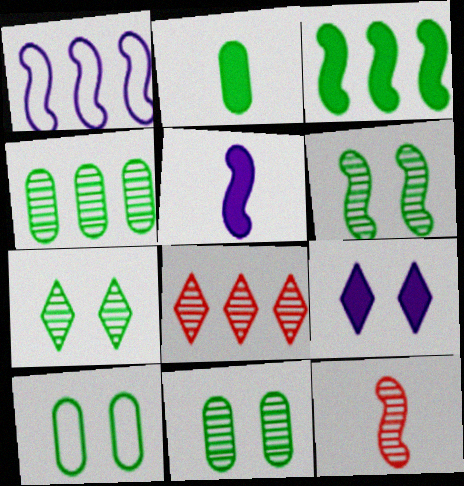[[2, 4, 10], 
[5, 8, 10], 
[6, 7, 11]]